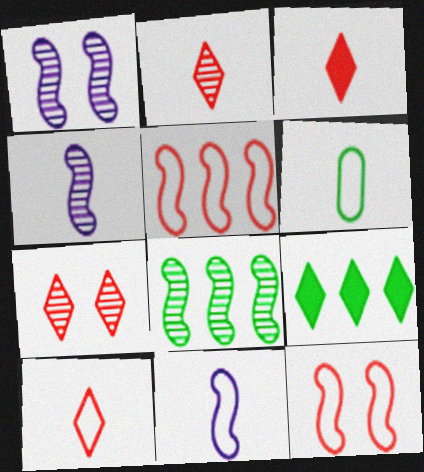[[2, 3, 10], 
[3, 4, 6], 
[6, 10, 11]]